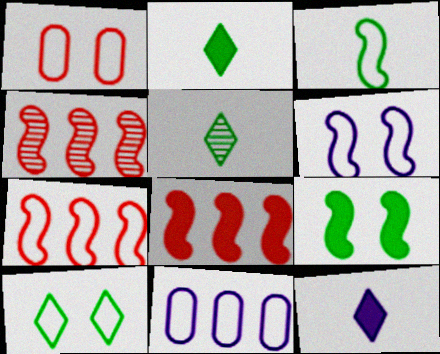[[1, 6, 10], 
[3, 6, 7], 
[4, 7, 8]]